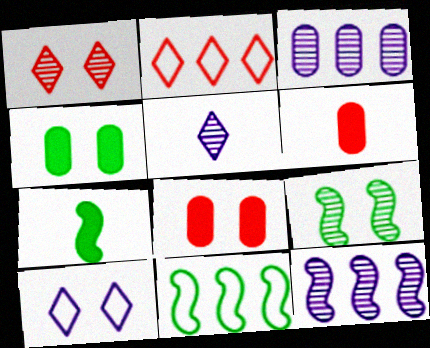[[5, 8, 11], 
[7, 9, 11], 
[8, 9, 10]]